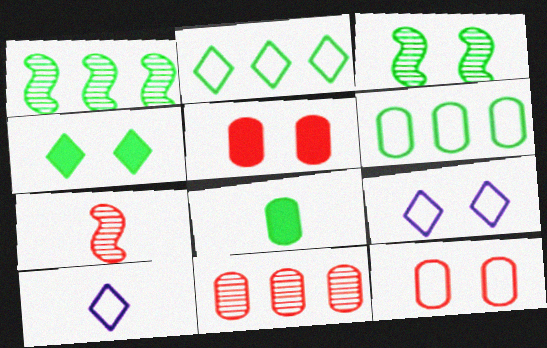[[1, 5, 10], 
[2, 3, 8], 
[3, 5, 9], 
[7, 8, 10]]